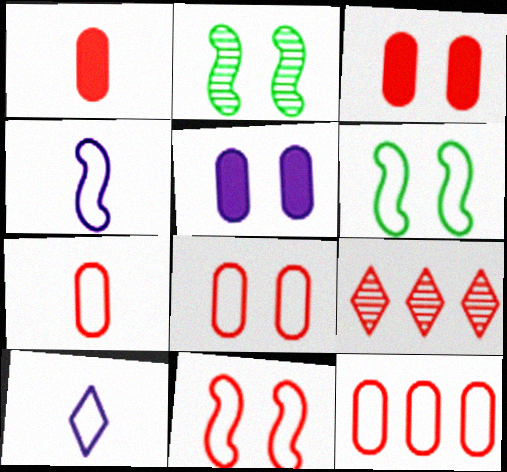[[1, 9, 11], 
[6, 10, 12], 
[7, 8, 12]]